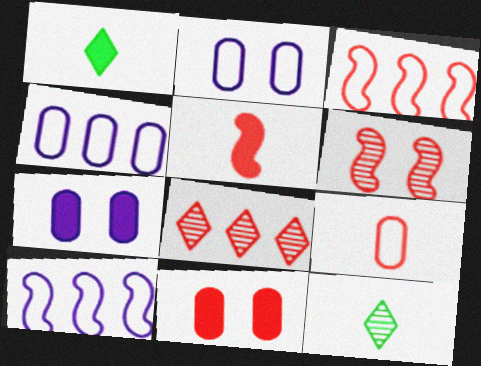[[1, 4, 6], 
[3, 5, 6], 
[3, 7, 12], 
[10, 11, 12]]